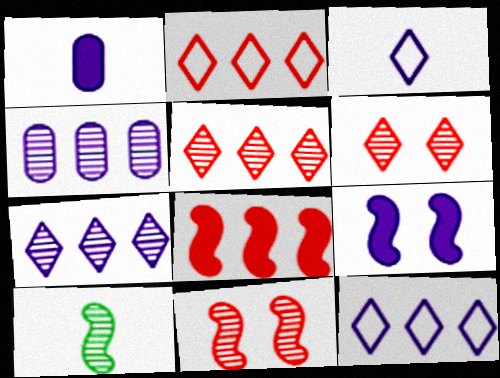[[3, 4, 9], 
[4, 6, 10]]